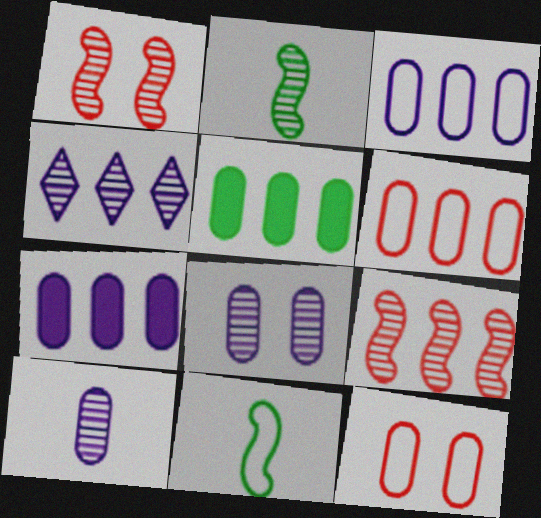[[5, 10, 12]]